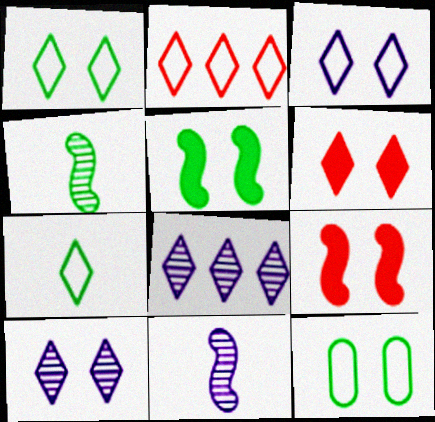[[1, 6, 10], 
[2, 3, 7], 
[6, 7, 8], 
[9, 10, 12]]